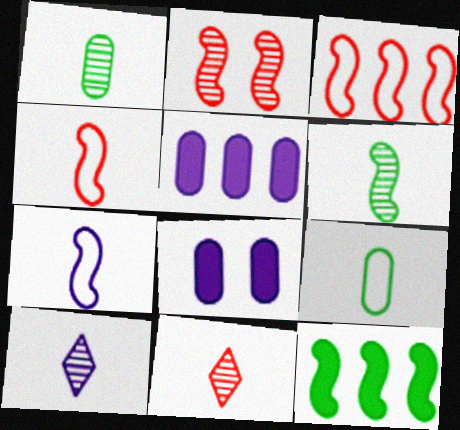[[2, 7, 12]]